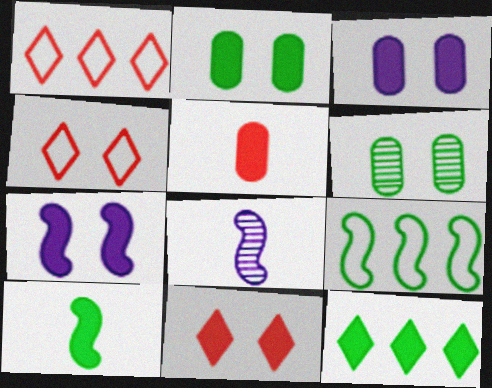[[1, 2, 8], 
[2, 7, 11], 
[2, 10, 12], 
[4, 6, 7], 
[5, 7, 12]]